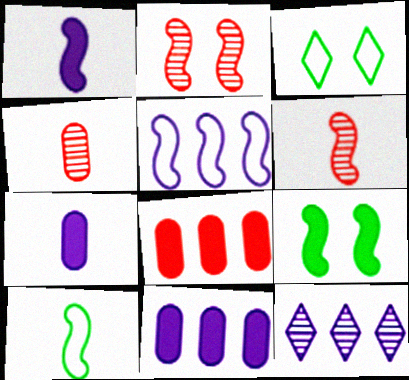[[1, 6, 10], 
[3, 6, 11], 
[5, 6, 9], 
[5, 11, 12]]